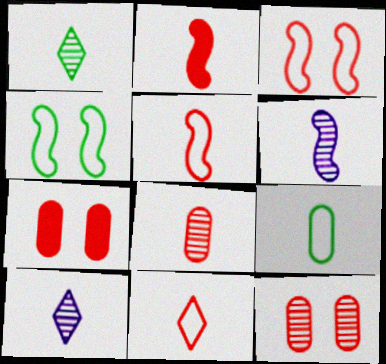[[1, 6, 8], 
[2, 8, 11], 
[2, 9, 10]]